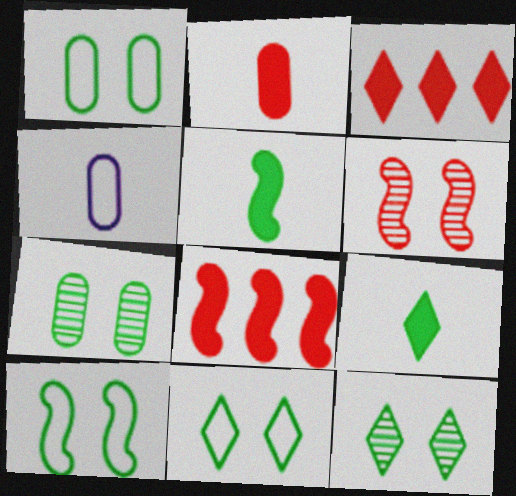[[1, 10, 11], 
[4, 8, 12]]